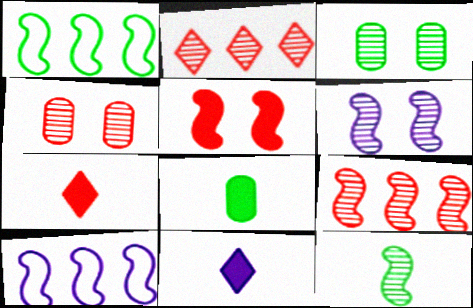[[1, 4, 11], 
[3, 7, 10], 
[5, 10, 12], 
[6, 9, 12]]